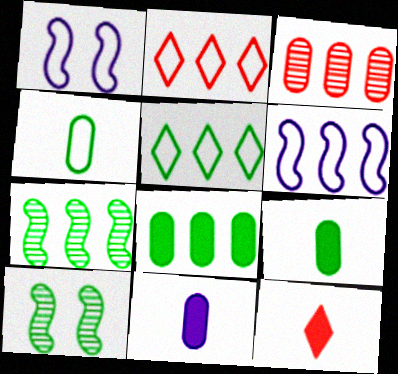[[1, 2, 4], 
[2, 10, 11], 
[5, 7, 8], 
[5, 9, 10]]